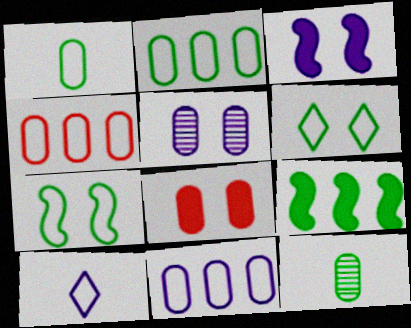[[2, 4, 11], 
[4, 7, 10], 
[6, 9, 12], 
[8, 11, 12]]